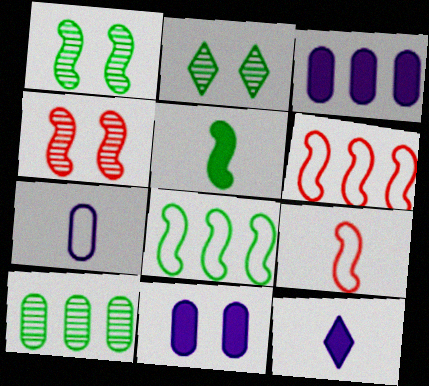[[1, 5, 8], 
[2, 3, 9]]